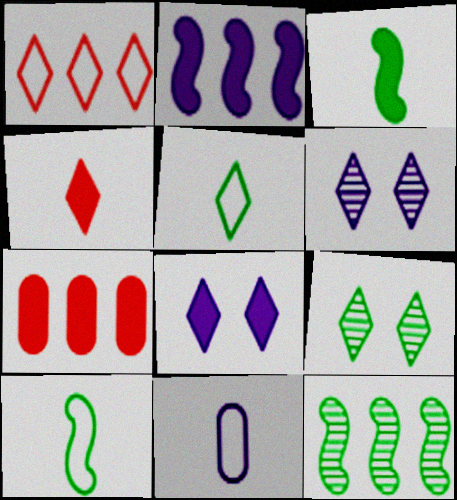[[2, 6, 11], 
[3, 7, 8], 
[6, 7, 10]]